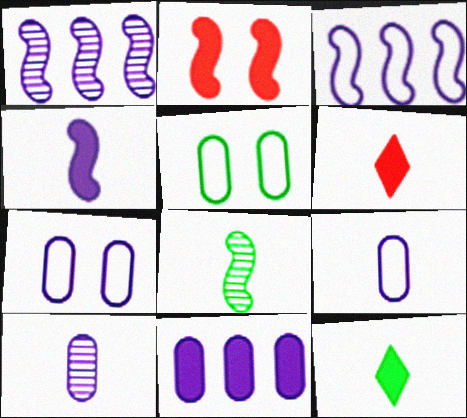[[1, 5, 6], 
[2, 3, 8], 
[2, 11, 12], 
[6, 8, 9], 
[7, 10, 11]]